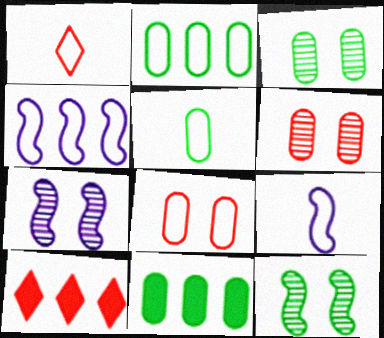[[1, 5, 9], 
[1, 7, 11], 
[3, 5, 11], 
[3, 9, 10], 
[5, 7, 10]]